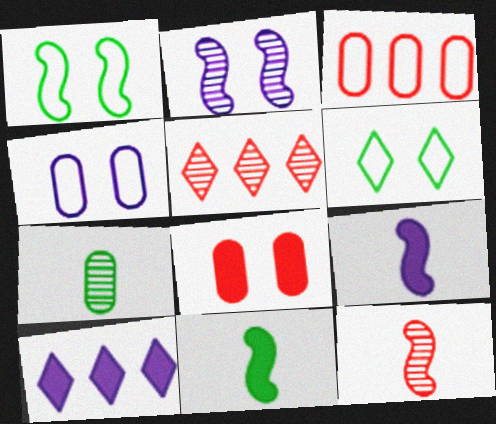[[2, 5, 7], 
[2, 6, 8], 
[4, 5, 11], 
[8, 10, 11]]